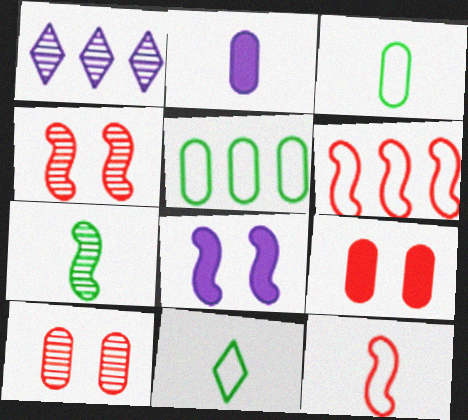[[1, 7, 10], 
[2, 5, 10], 
[6, 7, 8]]